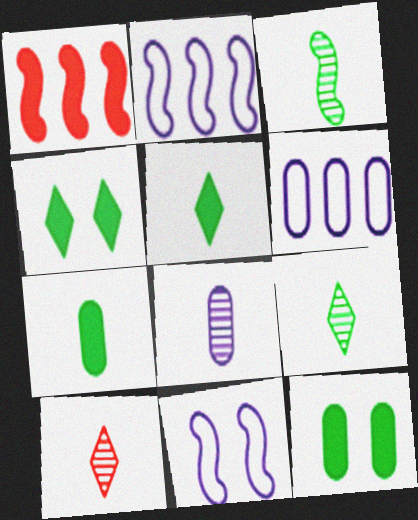[[1, 3, 11], 
[2, 10, 12], 
[3, 8, 10]]